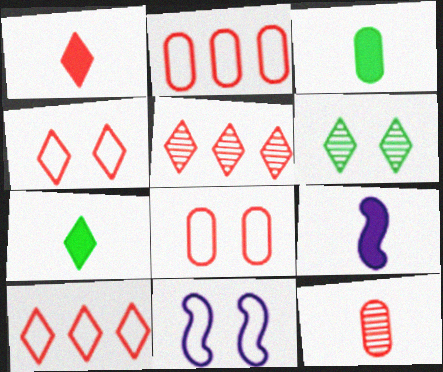[[1, 3, 9], 
[1, 4, 5], 
[2, 6, 9], 
[3, 5, 11]]